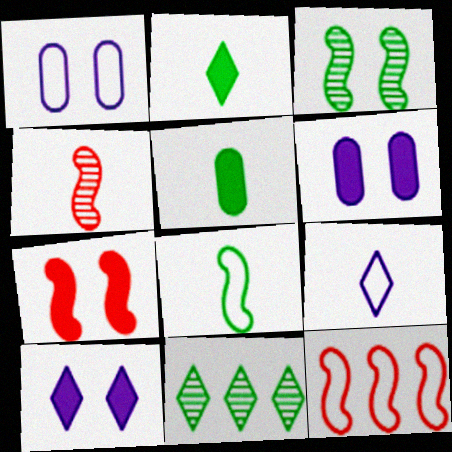[[4, 5, 9], 
[4, 7, 12]]